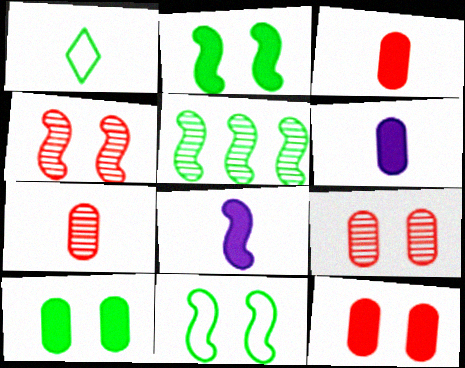[[1, 5, 10], 
[1, 7, 8]]